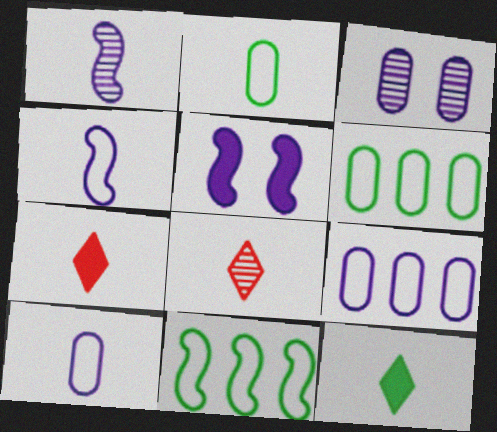[[1, 2, 7], 
[3, 7, 11], 
[5, 6, 8]]